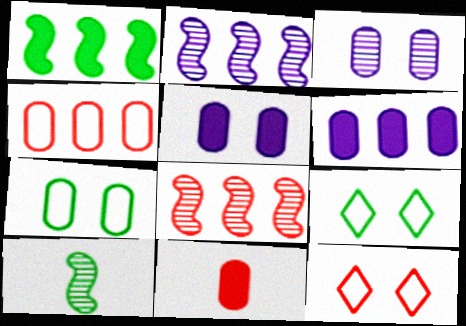[[2, 9, 11], 
[6, 10, 12], 
[8, 11, 12]]